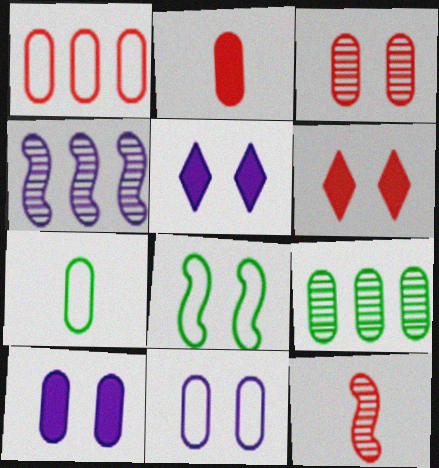[[1, 2, 3], 
[1, 6, 12], 
[1, 7, 11], 
[2, 9, 11], 
[3, 5, 8], 
[4, 6, 7]]